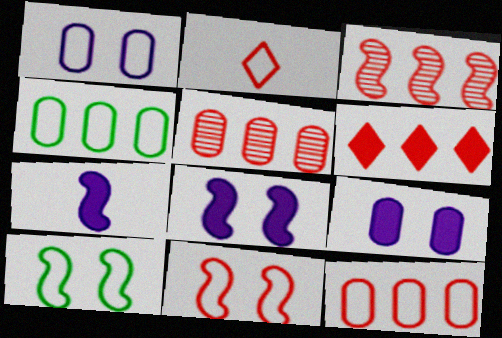[[2, 11, 12], 
[3, 6, 12], 
[3, 7, 10]]